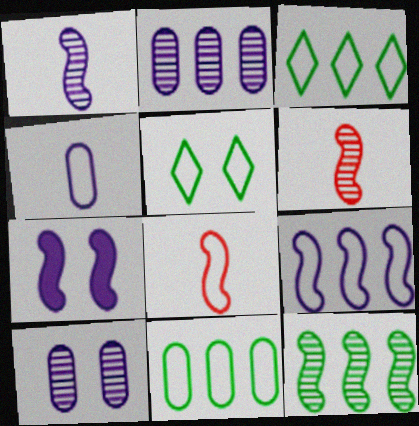[[1, 7, 9], 
[7, 8, 12]]